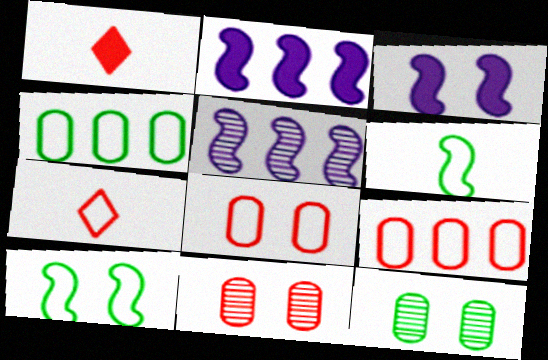[[2, 7, 12]]